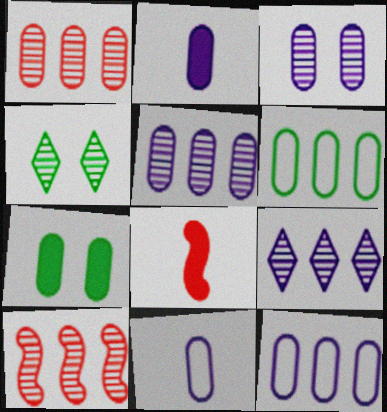[[1, 7, 11], 
[2, 3, 12], 
[4, 8, 12]]